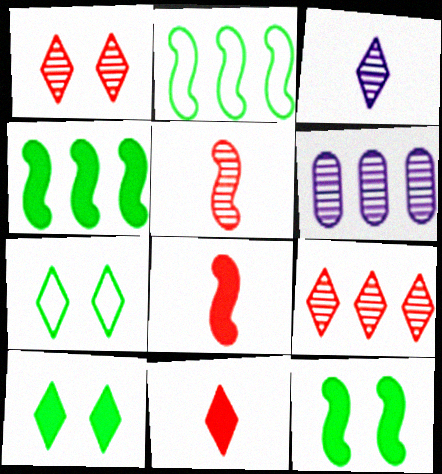[[6, 7, 8]]